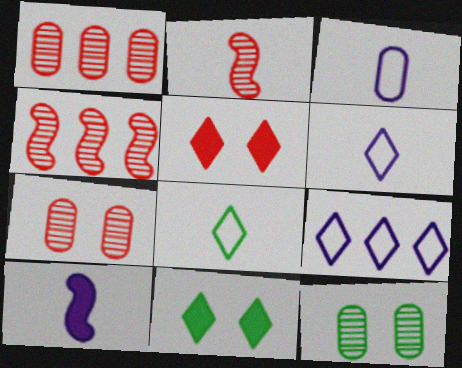[[3, 4, 11]]